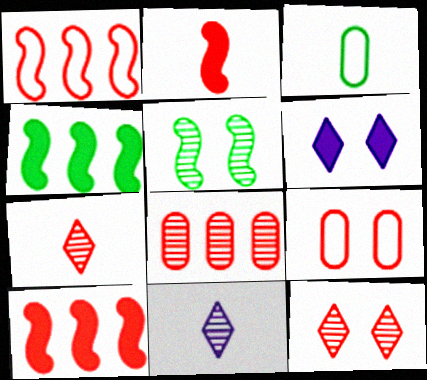[[2, 3, 11], 
[4, 9, 11], 
[5, 6, 9], 
[5, 8, 11], 
[7, 9, 10]]